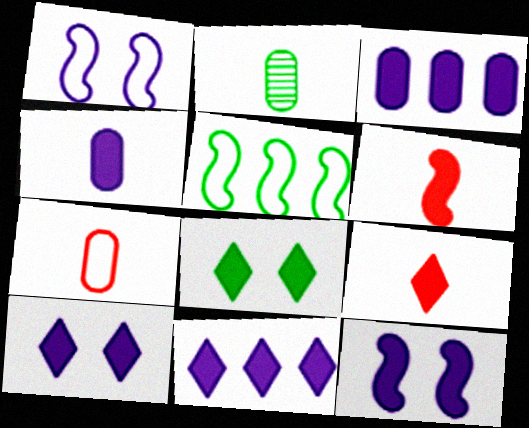[[2, 4, 7], 
[2, 5, 8], 
[3, 6, 8], 
[4, 11, 12], 
[8, 9, 11]]